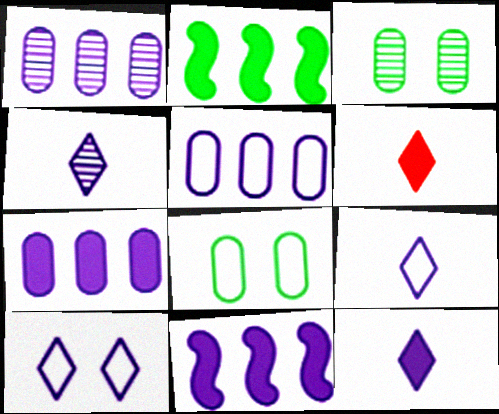[[1, 5, 7], 
[4, 9, 12]]